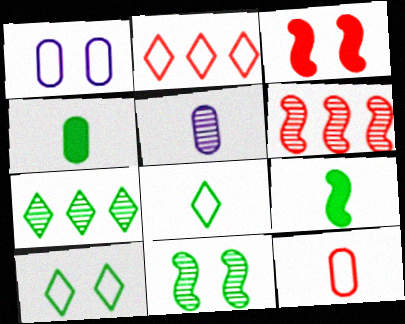[[4, 5, 12]]